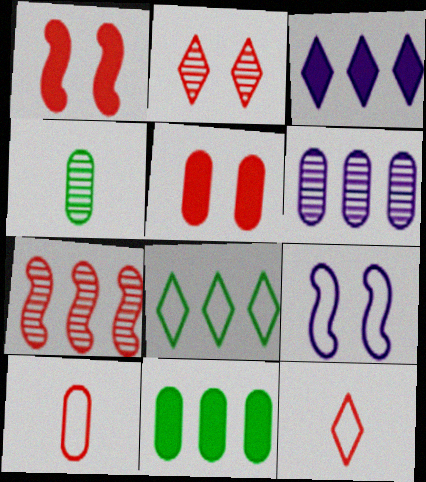[[5, 7, 12], 
[8, 9, 10]]